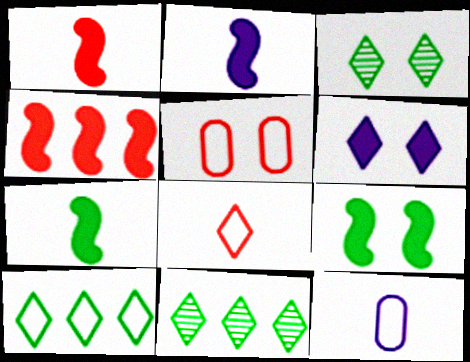[[1, 2, 7], 
[2, 4, 9], 
[2, 5, 11], 
[3, 4, 12], 
[6, 8, 11]]